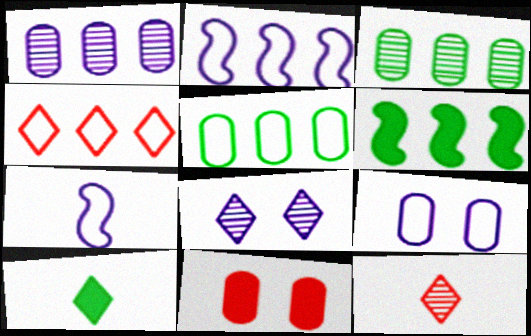[[1, 4, 6], 
[2, 4, 5], 
[4, 8, 10], 
[6, 9, 12]]